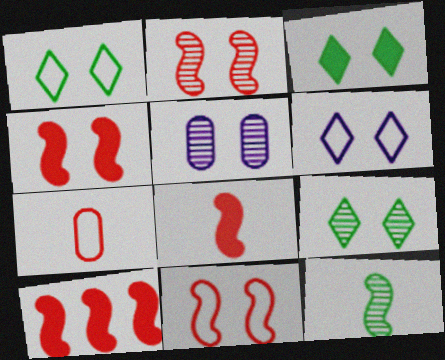[[1, 3, 9], 
[1, 4, 5], 
[2, 4, 11], 
[2, 5, 9], 
[3, 5, 11], 
[4, 8, 10]]